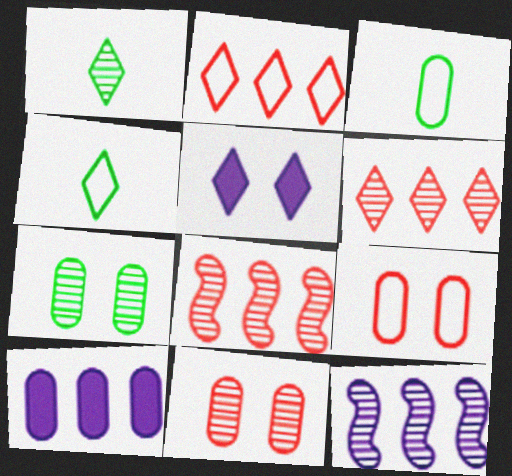[[1, 2, 5], 
[1, 11, 12], 
[3, 5, 8], 
[3, 10, 11], 
[4, 5, 6]]